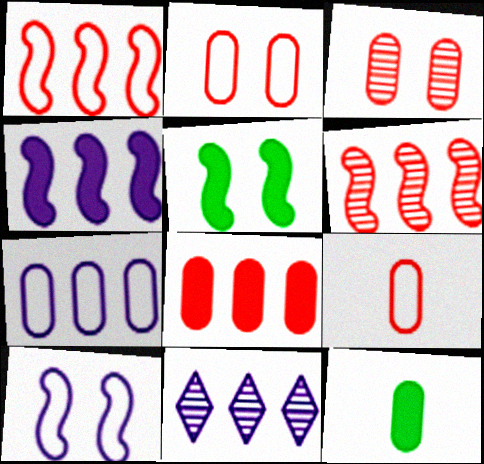[[3, 7, 12], 
[3, 8, 9], 
[4, 7, 11], 
[5, 9, 11]]